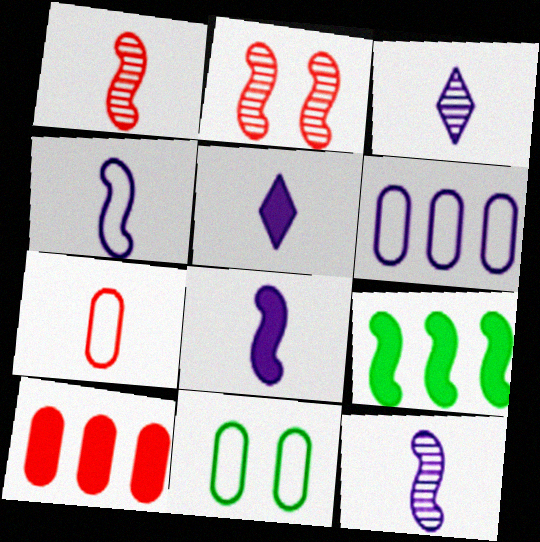[[2, 4, 9], 
[4, 8, 12], 
[6, 7, 11]]